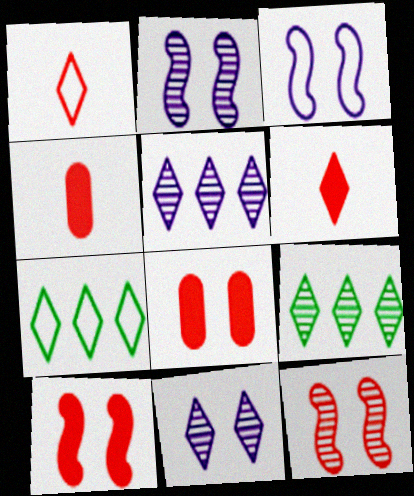[[2, 4, 7], 
[3, 4, 9], 
[6, 7, 11]]